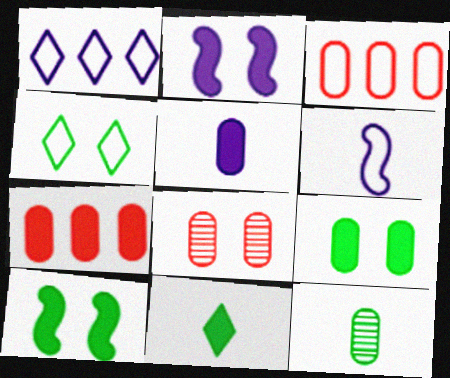[[2, 4, 8], 
[2, 7, 11], 
[3, 4, 6], 
[5, 7, 9]]